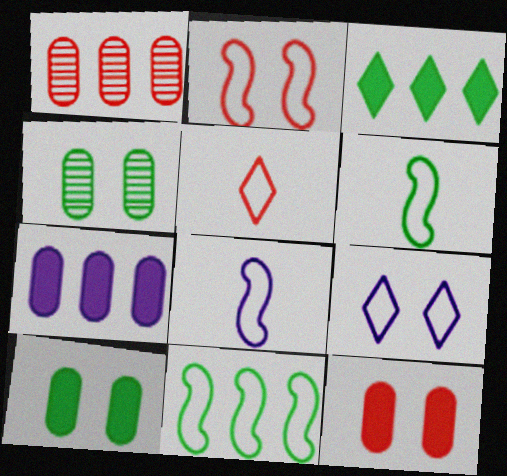[[2, 8, 11], 
[3, 4, 6]]